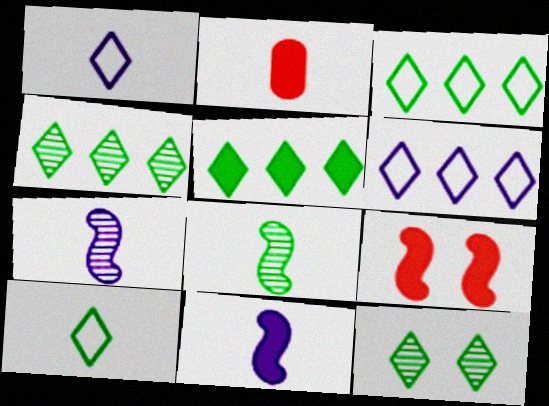[[1, 2, 8], 
[2, 7, 10], 
[3, 4, 5], 
[5, 10, 12]]